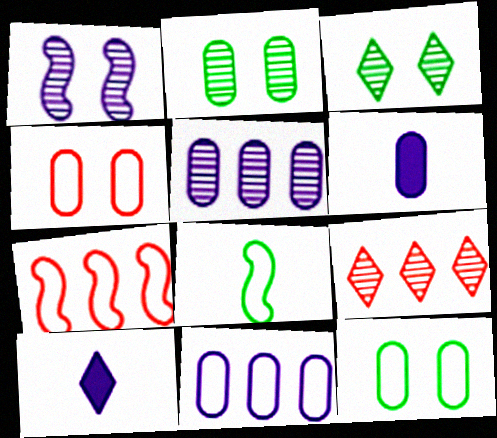[[1, 10, 11], 
[2, 7, 10], 
[3, 6, 7]]